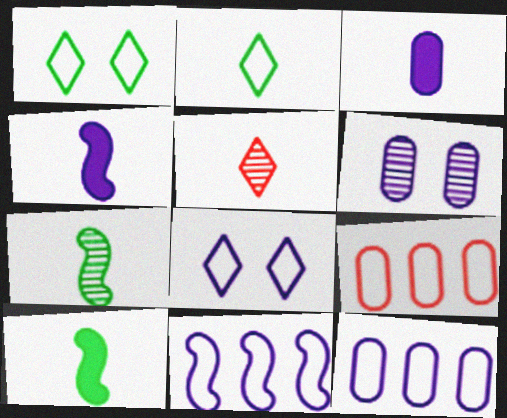[[3, 6, 12]]